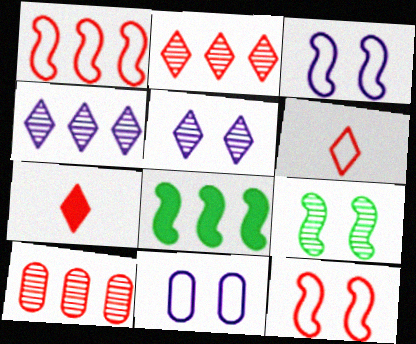[[7, 10, 12]]